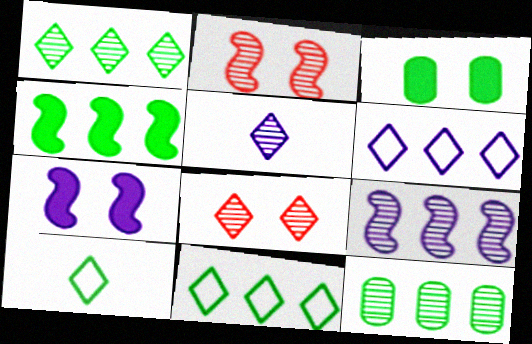[[1, 5, 8], 
[2, 5, 12], 
[4, 11, 12]]